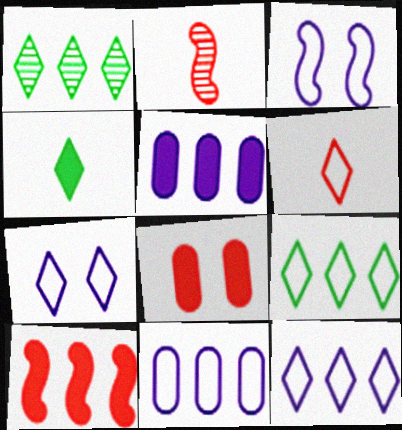[[1, 10, 11], 
[6, 7, 9]]